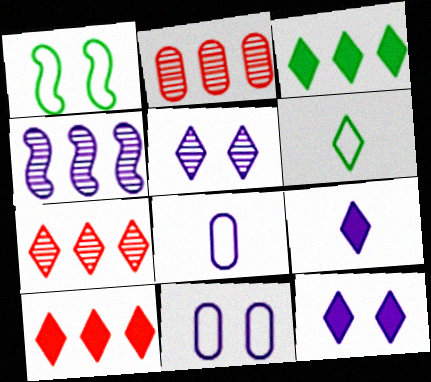[[1, 2, 9], 
[4, 8, 12], 
[4, 9, 11], 
[5, 6, 10], 
[6, 7, 12]]